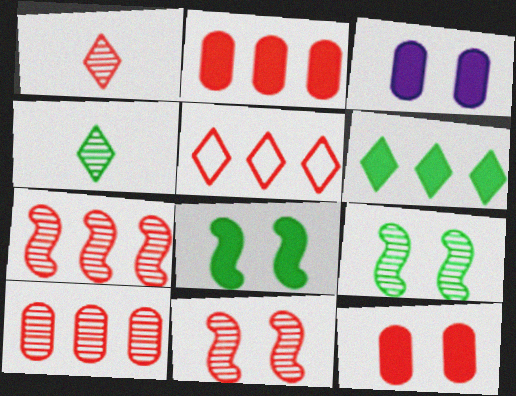[[1, 10, 11], 
[2, 5, 7]]